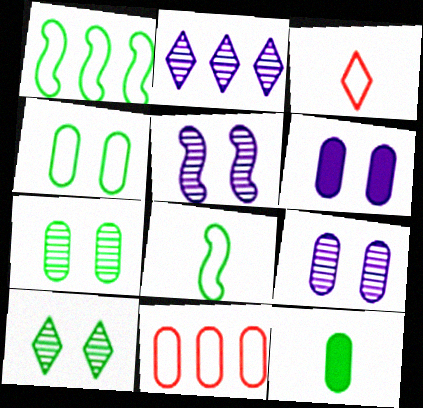[[1, 10, 12], 
[9, 11, 12]]